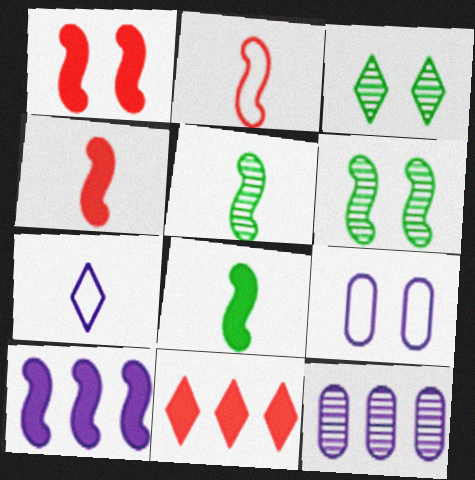[[1, 3, 9], 
[1, 8, 10], 
[2, 6, 10], 
[3, 7, 11], 
[5, 9, 11]]